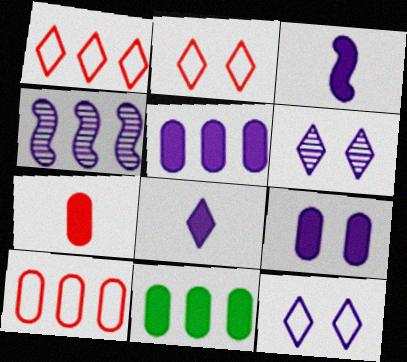[[1, 4, 11], 
[7, 9, 11]]